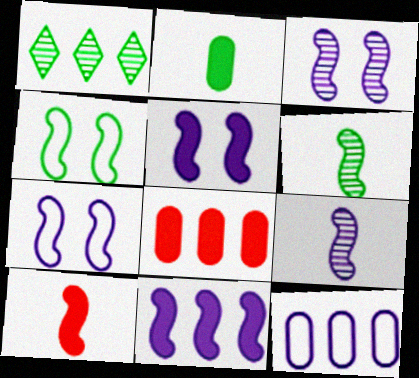[[1, 2, 4], 
[3, 5, 7], 
[7, 9, 11]]